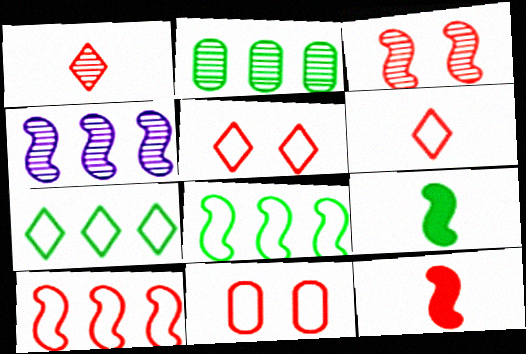[[3, 10, 12], 
[6, 10, 11]]